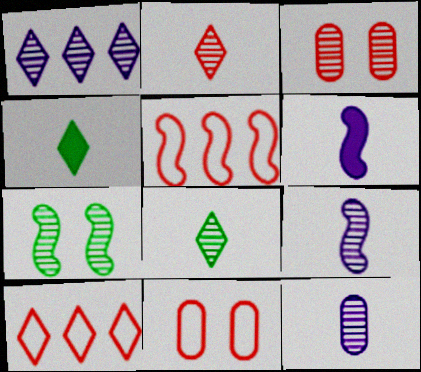[[5, 6, 7]]